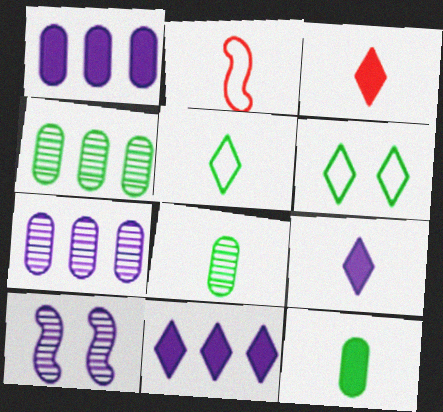[[2, 8, 9]]